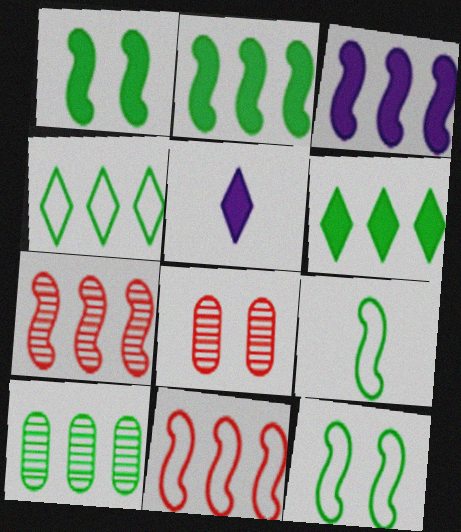[[2, 4, 10]]